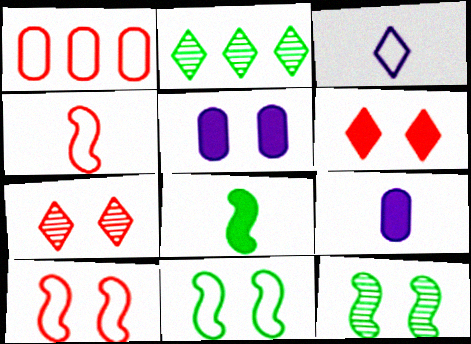[[1, 3, 11], 
[2, 3, 6], 
[2, 4, 5], 
[2, 9, 10], 
[5, 7, 11]]